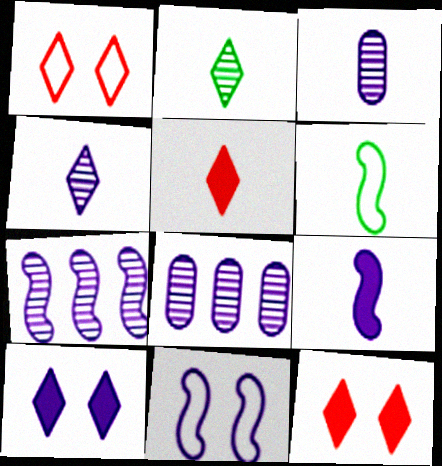[[3, 5, 6], 
[6, 8, 12], 
[7, 9, 11]]